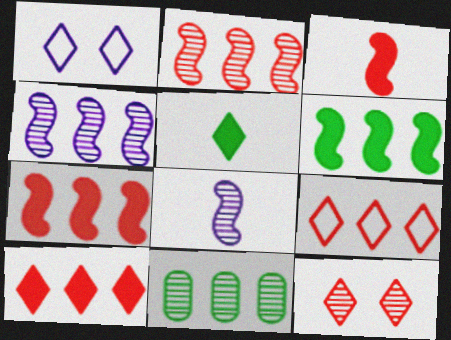[[1, 3, 11], 
[8, 11, 12]]